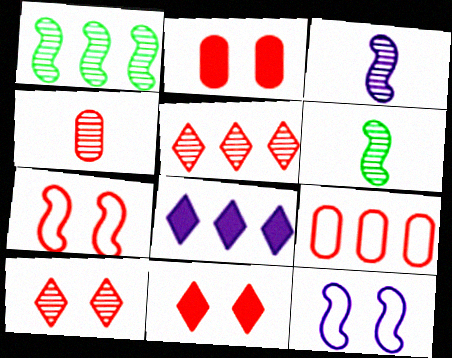[[1, 8, 9], 
[2, 4, 9], 
[2, 7, 10]]